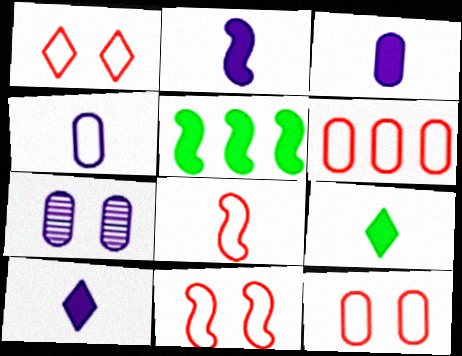[[1, 6, 8], 
[1, 11, 12], 
[2, 3, 10]]